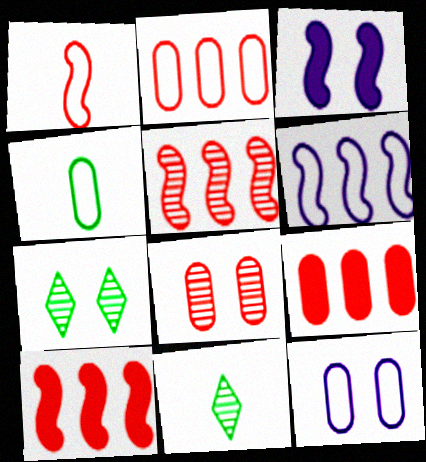[[2, 3, 11], 
[2, 4, 12], 
[10, 11, 12]]